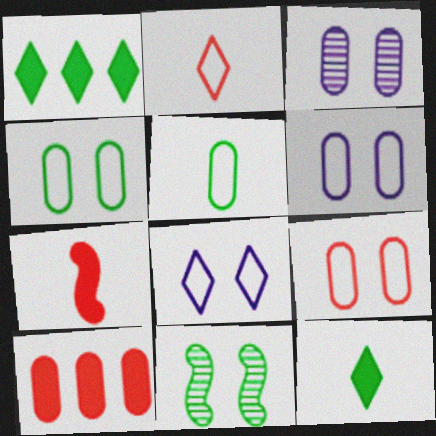[[1, 5, 11], 
[3, 5, 10], 
[4, 6, 9]]